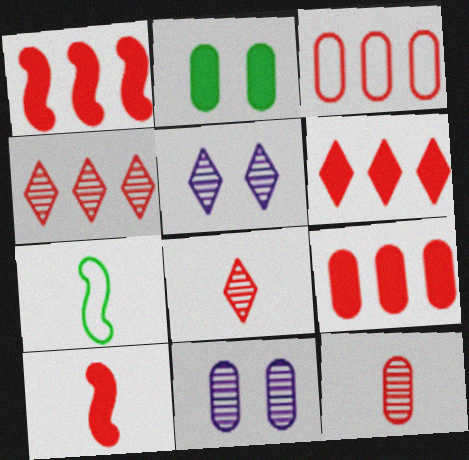[[1, 3, 4], 
[1, 6, 9], 
[5, 7, 9], 
[6, 7, 11]]